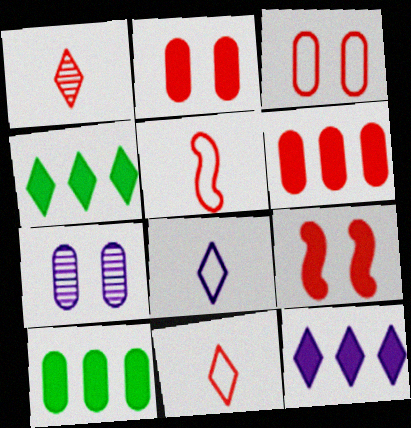[[4, 5, 7]]